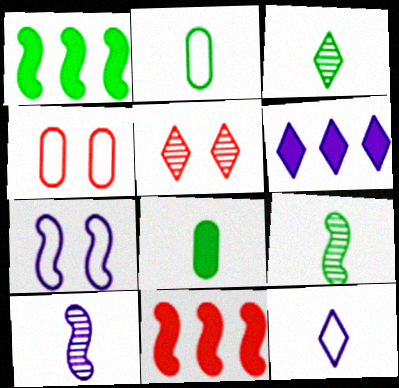[[4, 6, 9], 
[7, 9, 11]]